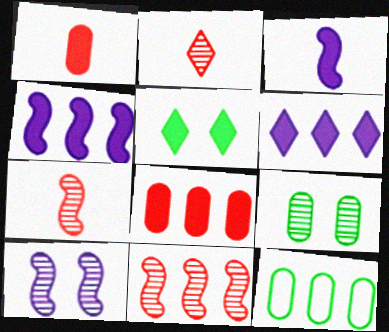[[1, 4, 5], 
[3, 5, 8], 
[6, 11, 12]]